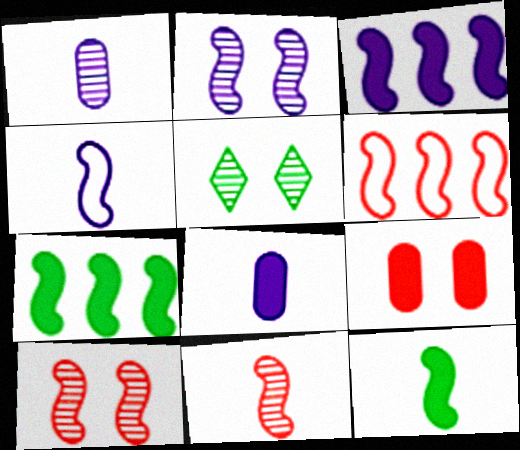[[2, 3, 4], 
[2, 6, 12], 
[4, 7, 10], 
[4, 11, 12], 
[5, 6, 8]]